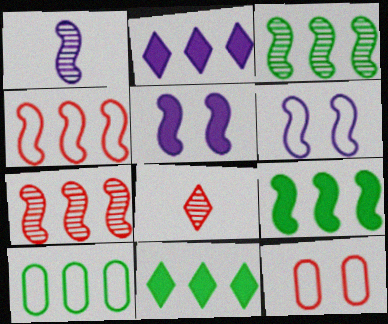[[1, 11, 12], 
[2, 7, 10], 
[3, 10, 11], 
[5, 8, 10]]